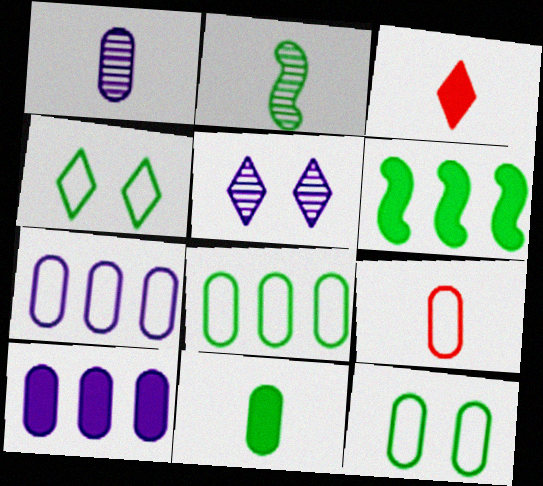[[1, 9, 11], 
[5, 6, 9], 
[7, 9, 12]]